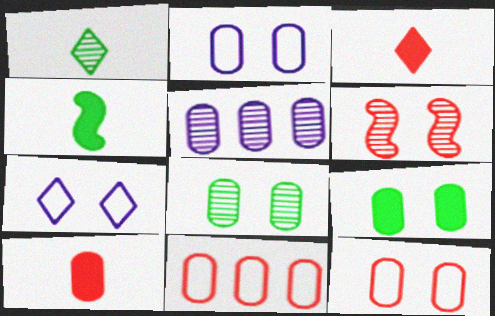[[1, 5, 6], 
[3, 6, 11], 
[6, 7, 9]]